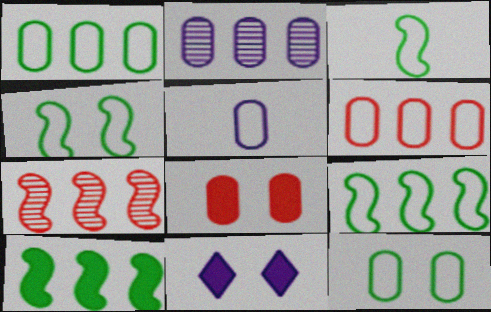[[3, 4, 9], 
[5, 6, 12]]